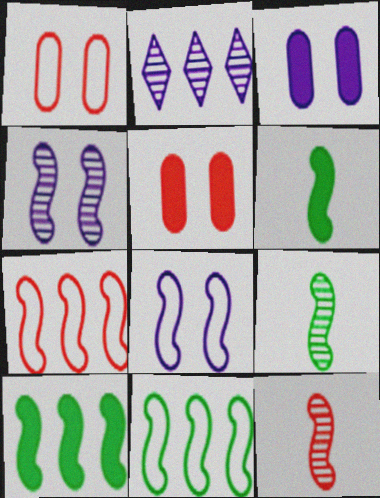[[1, 2, 6], 
[4, 6, 7], 
[8, 10, 12]]